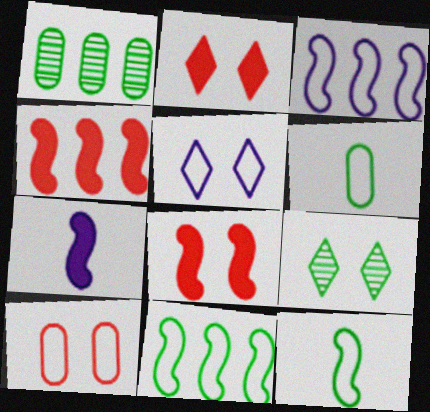[[2, 5, 9]]